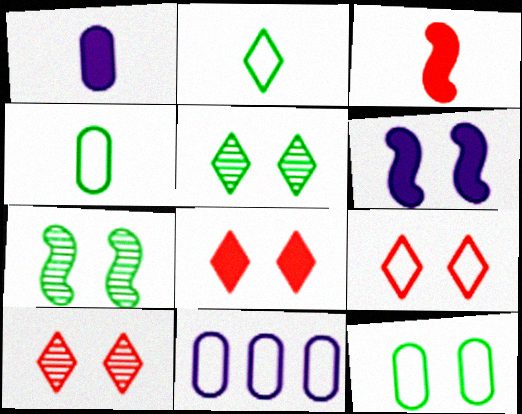[[3, 5, 11], 
[6, 10, 12], 
[8, 9, 10]]